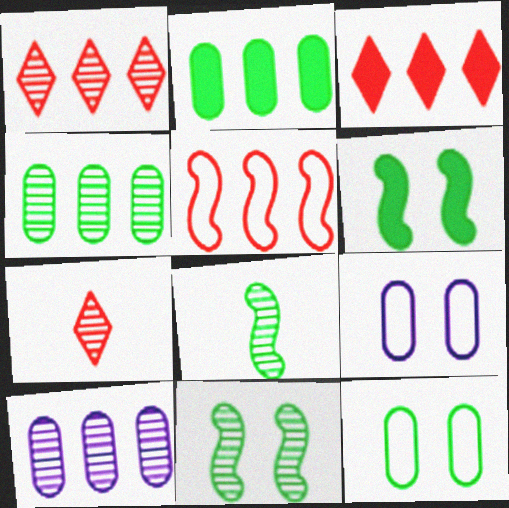[[3, 8, 9], 
[7, 10, 11]]